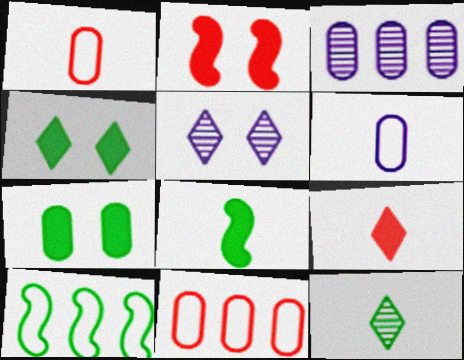[[1, 3, 7], 
[5, 8, 11], 
[7, 10, 12]]